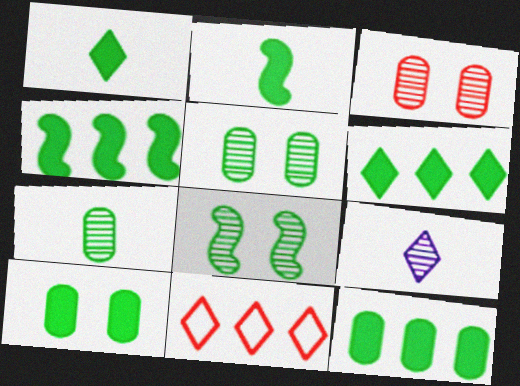[[1, 4, 10], 
[2, 6, 10], 
[4, 6, 12]]